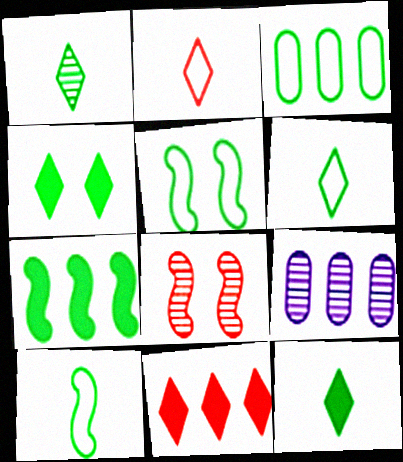[[1, 6, 12], 
[1, 8, 9], 
[3, 5, 6]]